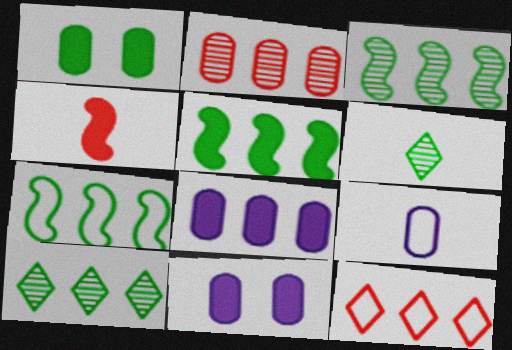[[1, 2, 9], 
[1, 6, 7], 
[3, 5, 7], 
[3, 8, 12], 
[4, 6, 9]]